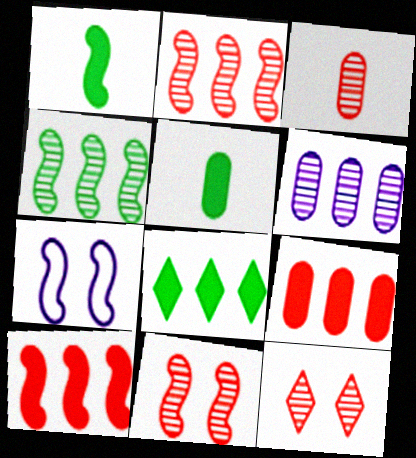[[1, 2, 7], 
[2, 3, 12], 
[3, 7, 8]]